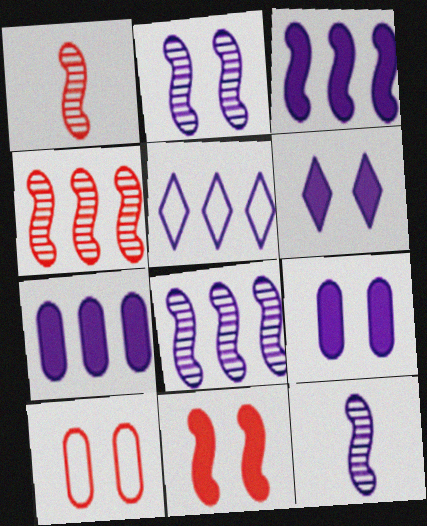[[2, 8, 12], 
[5, 7, 8], 
[5, 9, 12]]